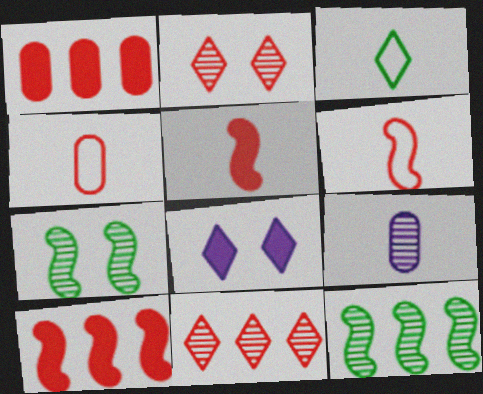[[1, 2, 6], 
[2, 4, 10], 
[2, 9, 12], 
[3, 5, 9], 
[3, 8, 11], 
[4, 8, 12], 
[7, 9, 11]]